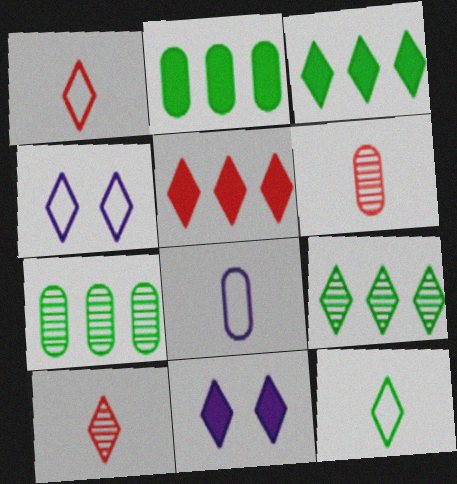[[1, 9, 11], 
[3, 4, 10]]